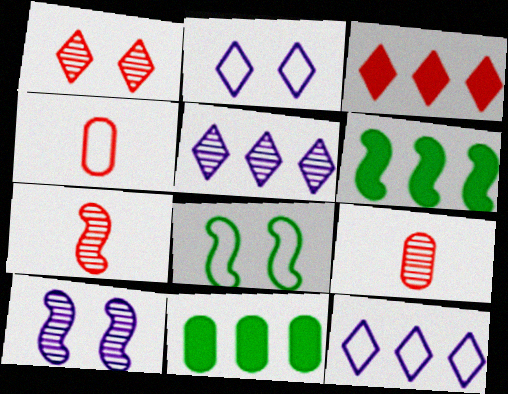[[2, 6, 9], 
[2, 7, 11], 
[4, 8, 12]]